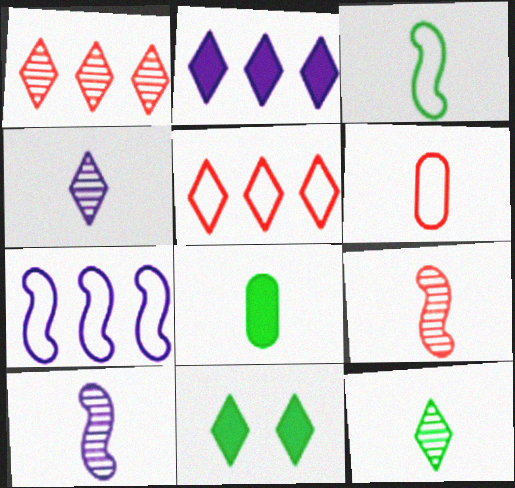[[3, 8, 12], 
[4, 5, 11]]